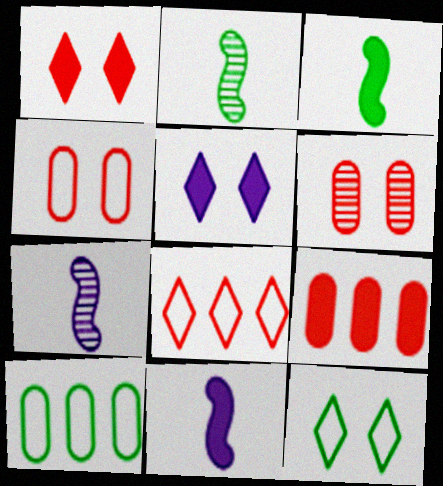[[1, 7, 10], 
[3, 5, 9], 
[7, 9, 12]]